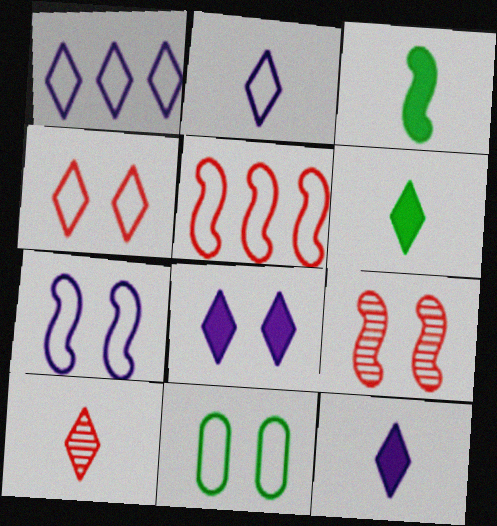[[2, 5, 11], 
[2, 6, 10], 
[4, 7, 11], 
[8, 9, 11]]